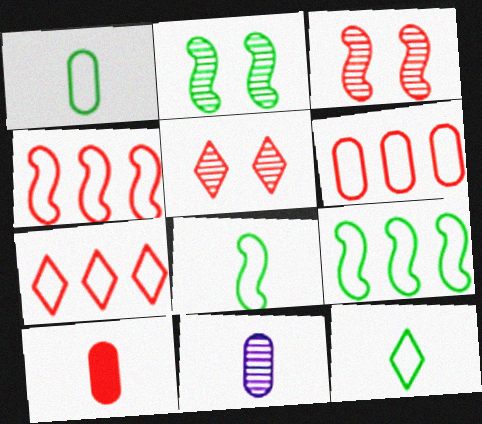[[1, 8, 12], 
[1, 10, 11], 
[3, 7, 10], 
[4, 5, 10], 
[4, 6, 7]]